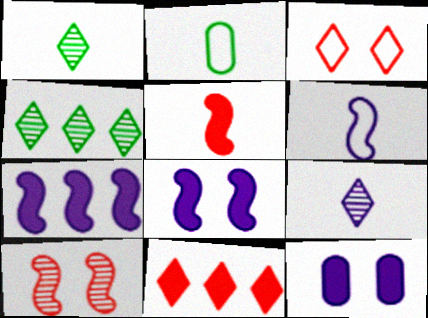[[2, 5, 9]]